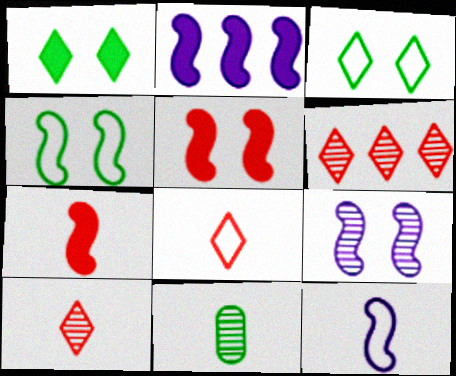[[2, 9, 12], 
[4, 5, 9], 
[6, 9, 11]]